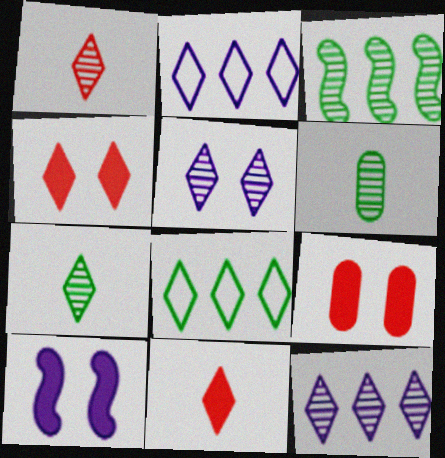[[2, 4, 7], 
[5, 8, 11]]